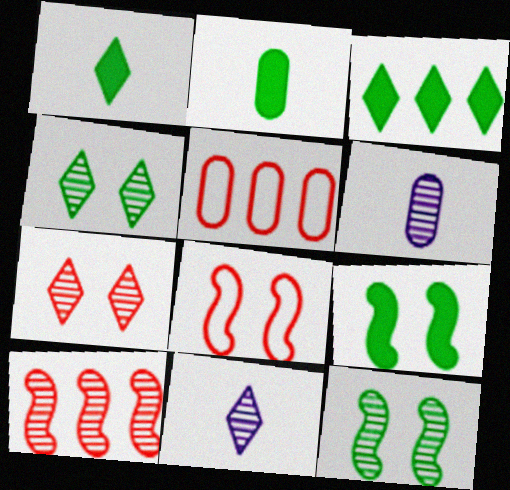[[2, 3, 9], 
[3, 6, 8], 
[4, 6, 10], 
[5, 9, 11]]